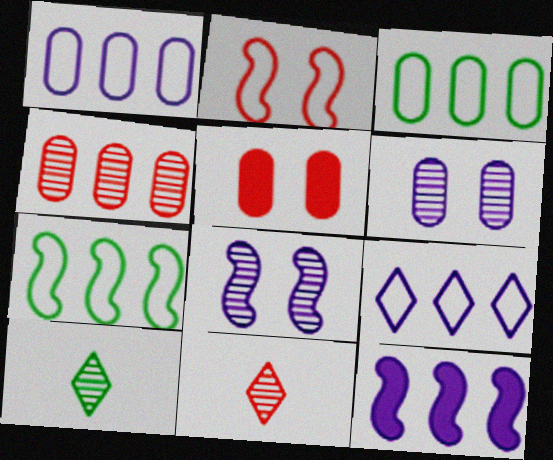[[4, 8, 10]]